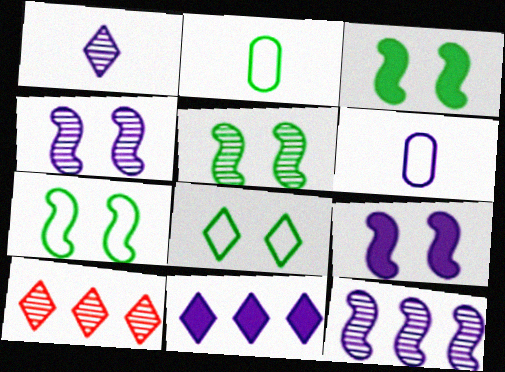[[2, 9, 10], 
[3, 5, 7], 
[3, 6, 10], 
[4, 6, 11]]